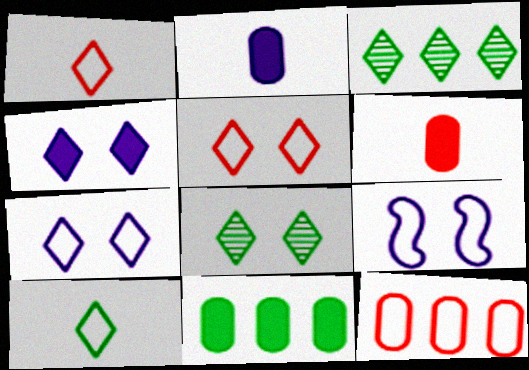[[1, 3, 4], 
[3, 6, 9], 
[4, 5, 8], 
[9, 10, 12]]